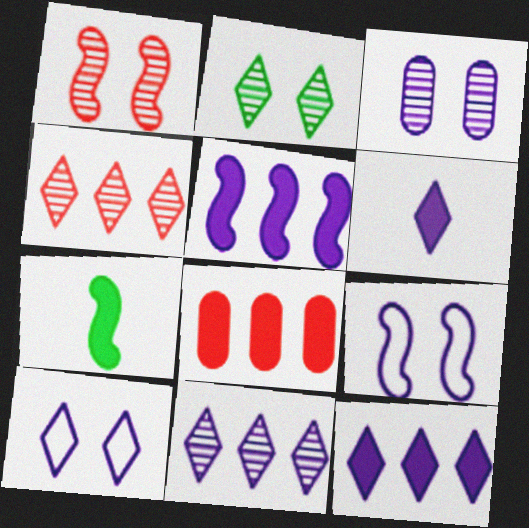[[1, 2, 3], 
[6, 10, 11]]